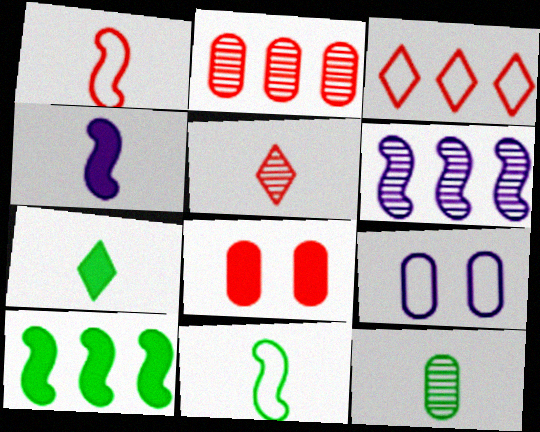[[3, 9, 11], 
[5, 9, 10], 
[7, 11, 12]]